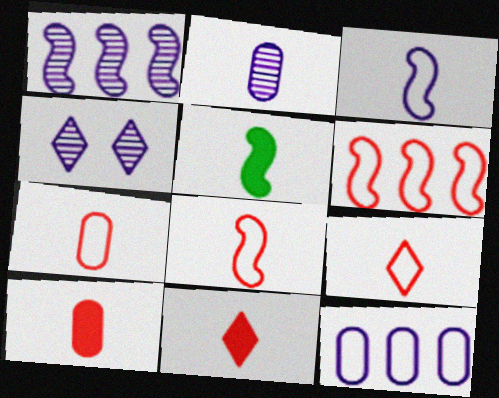[[1, 2, 4], 
[2, 5, 9], 
[7, 8, 9]]